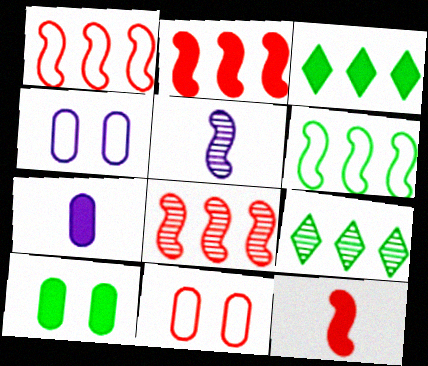[[1, 2, 8], 
[3, 5, 11], 
[4, 9, 12]]